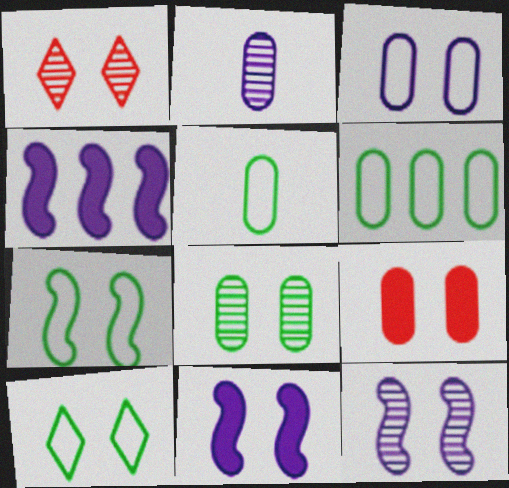[[1, 4, 5], 
[1, 8, 12], 
[2, 6, 9], 
[3, 8, 9], 
[9, 10, 12]]